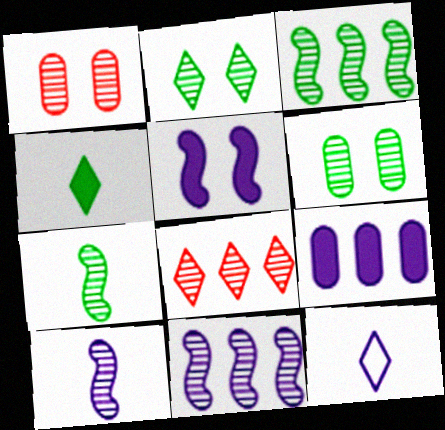[[6, 8, 10]]